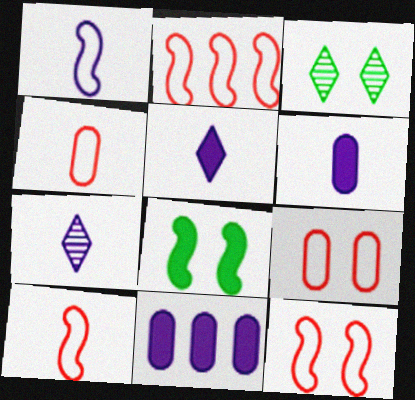[[1, 6, 7], 
[2, 3, 6], 
[2, 10, 12], 
[3, 10, 11]]